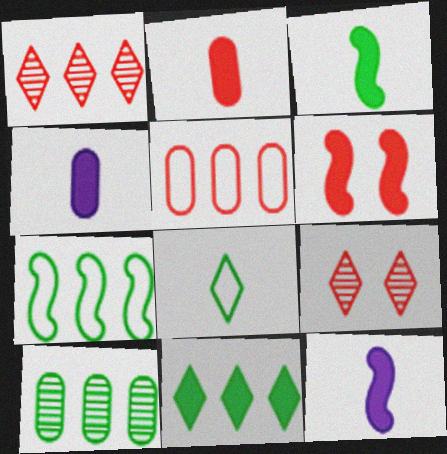[[4, 6, 11], 
[4, 7, 9], 
[7, 10, 11]]